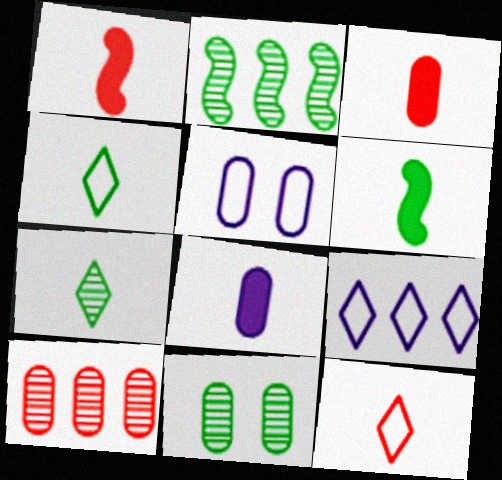[[1, 9, 11], 
[2, 7, 11]]